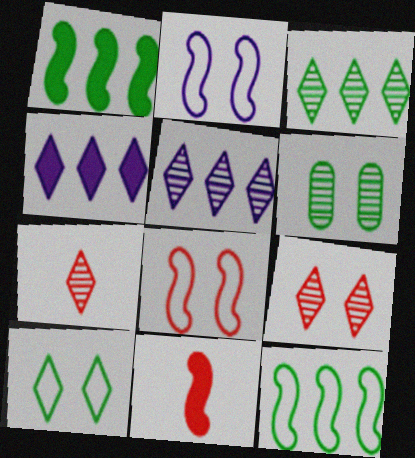[[4, 7, 10]]